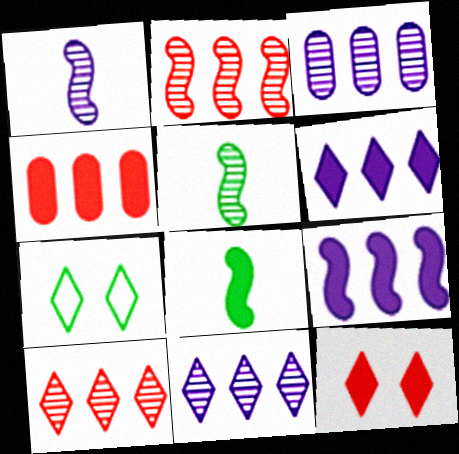[[1, 4, 7]]